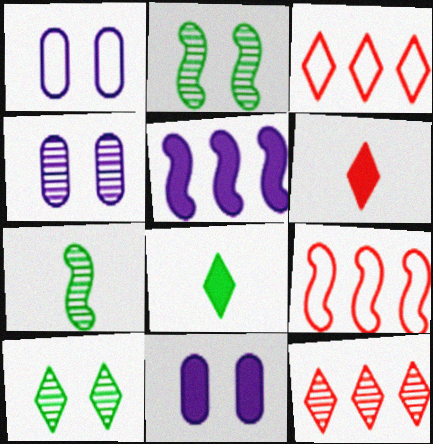[[1, 4, 11], 
[3, 7, 11], 
[4, 7, 12], 
[4, 8, 9]]